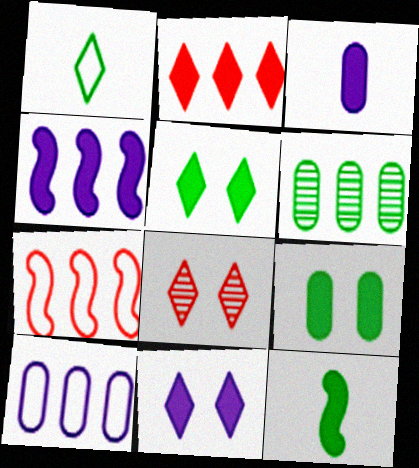[[3, 4, 11], 
[8, 10, 12]]